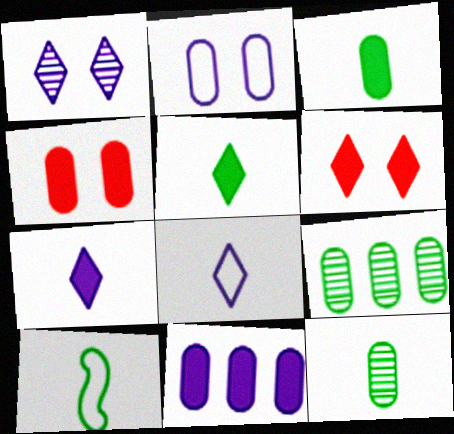[[3, 4, 11], 
[5, 10, 12]]